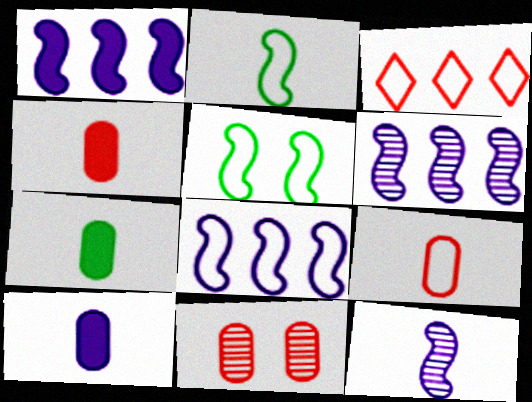[[1, 6, 8], 
[4, 7, 10]]